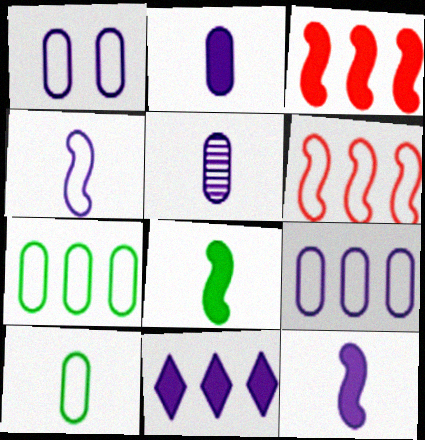[]